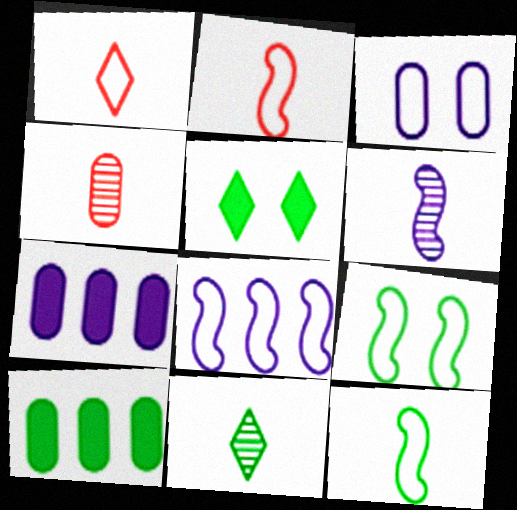[[2, 8, 9], 
[3, 4, 10], 
[4, 5, 8], 
[4, 6, 11], 
[9, 10, 11]]